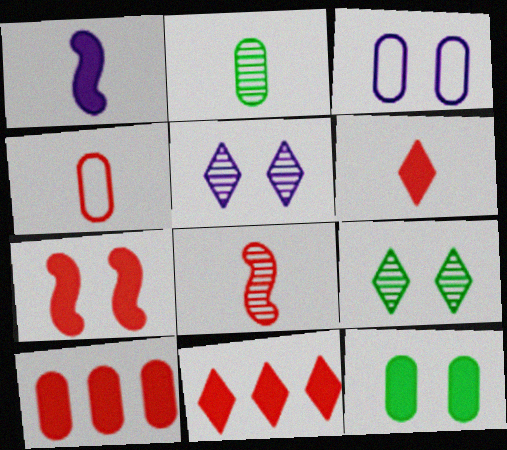[[1, 11, 12], 
[2, 3, 10], 
[3, 7, 9], 
[4, 6, 8], 
[6, 7, 10]]